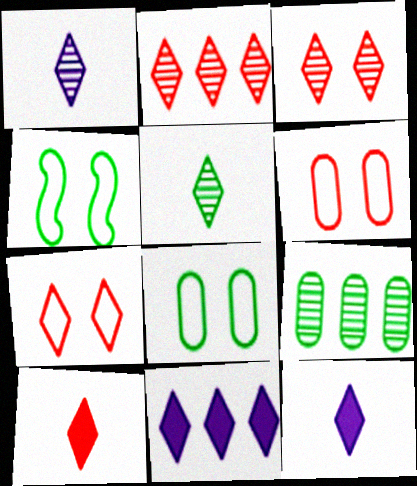[[2, 7, 10], 
[5, 7, 11]]